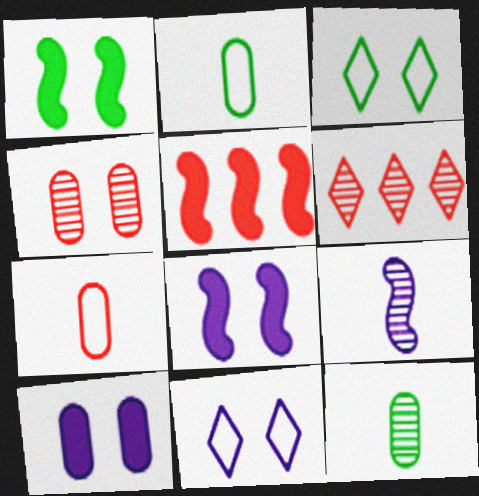[[1, 4, 11], 
[2, 6, 8], 
[3, 4, 8], 
[5, 11, 12]]